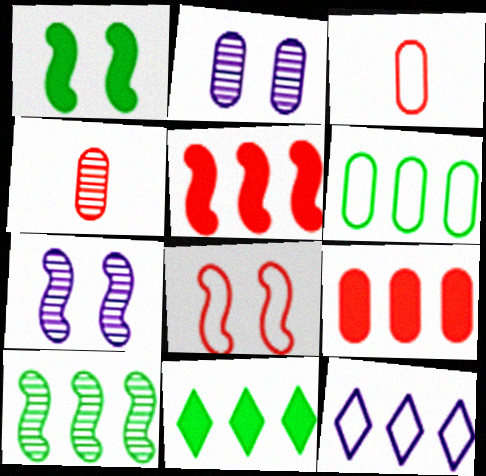[[1, 4, 12], 
[1, 7, 8], 
[3, 7, 11], 
[6, 10, 11], 
[9, 10, 12]]